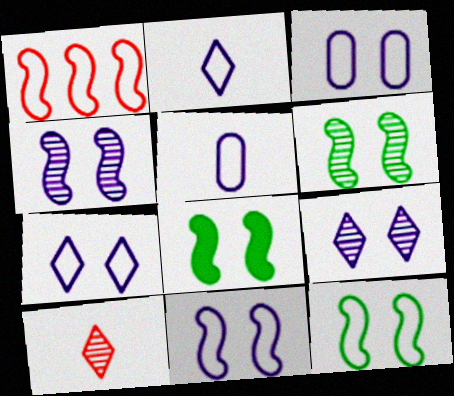[[3, 7, 11], 
[6, 8, 12]]